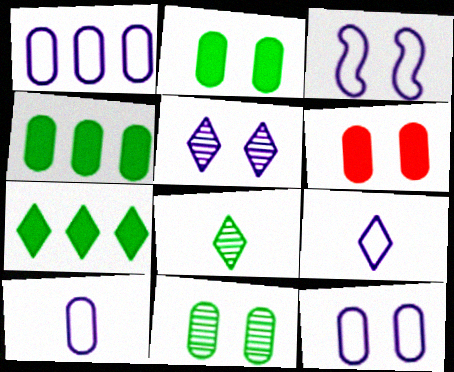[[1, 3, 9], 
[1, 10, 12], 
[6, 11, 12]]